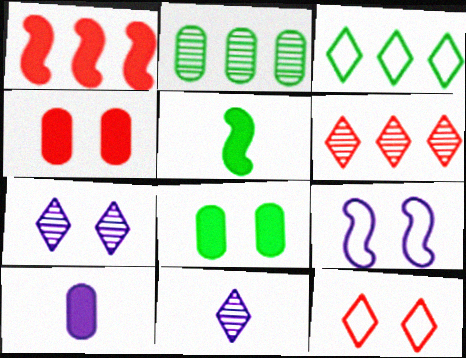[]